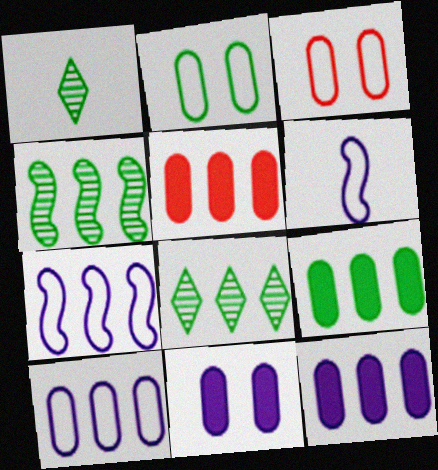[[5, 7, 8], 
[5, 9, 12]]